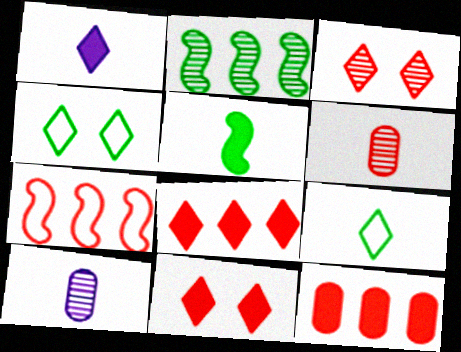[[2, 3, 10], 
[6, 7, 11]]